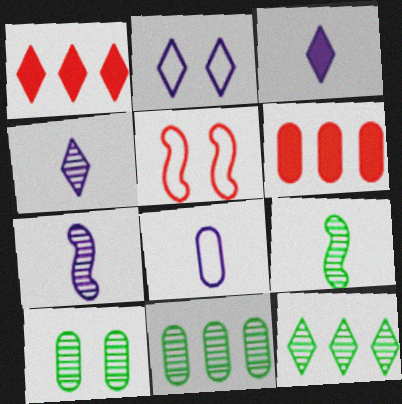[[2, 6, 9], 
[3, 5, 11], 
[3, 7, 8], 
[6, 8, 10], 
[9, 10, 12]]